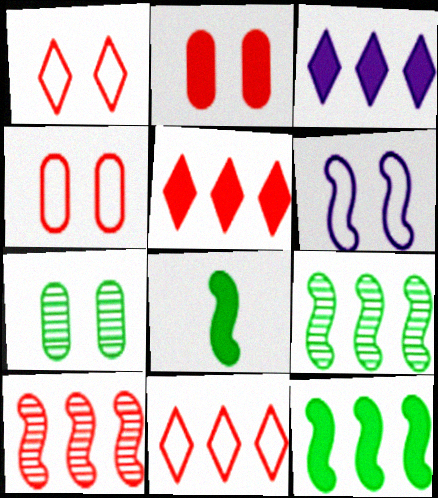[[2, 3, 8], 
[6, 8, 10]]